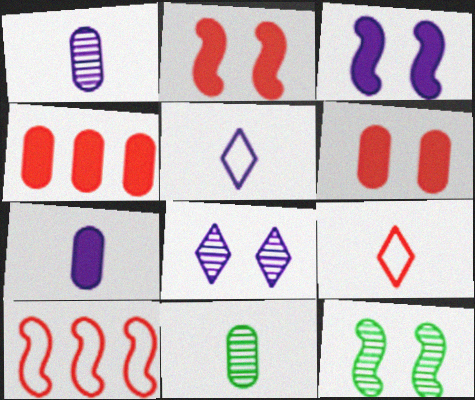[[4, 5, 12]]